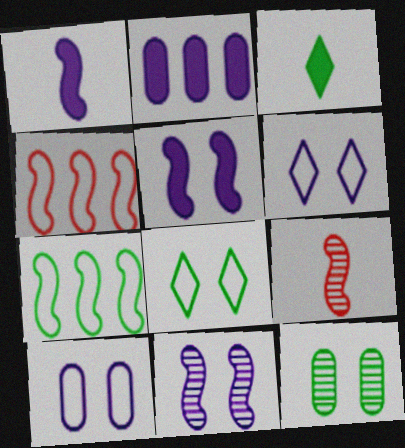[[2, 8, 9], 
[3, 7, 12], 
[5, 7, 9]]